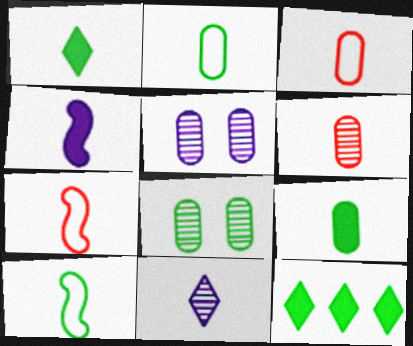[[5, 7, 12], 
[7, 9, 11], 
[8, 10, 12]]